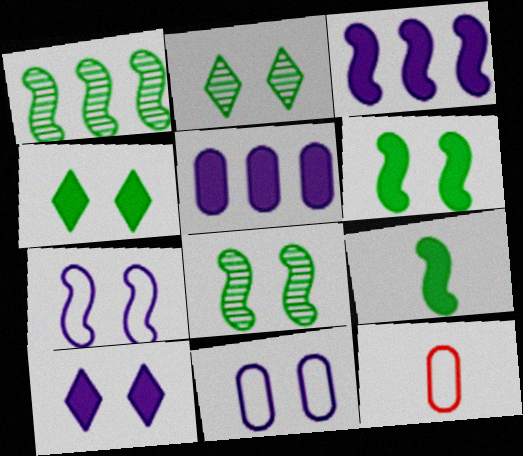[[1, 10, 12], 
[2, 3, 12]]